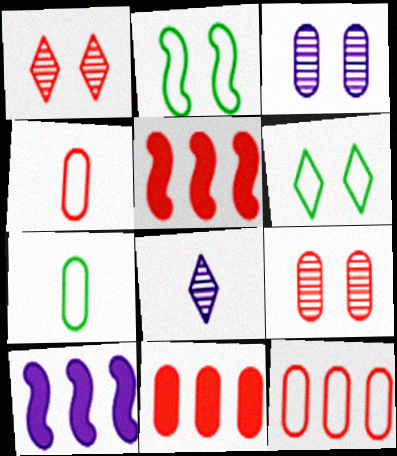[[1, 4, 5], 
[1, 7, 10], 
[2, 8, 11], 
[3, 7, 11], 
[4, 9, 11]]